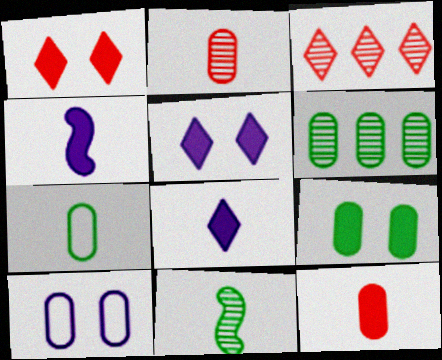[[6, 7, 9], 
[6, 10, 12]]